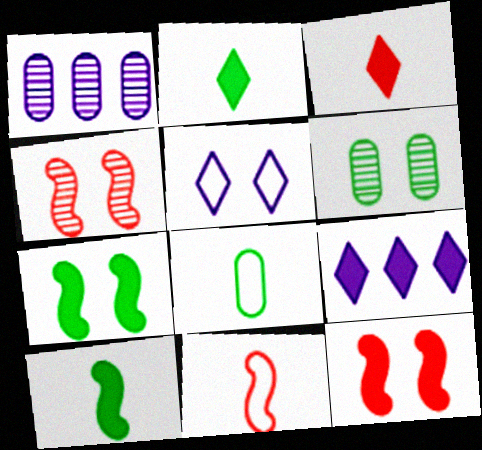[[4, 8, 9], 
[5, 6, 12], 
[6, 9, 11]]